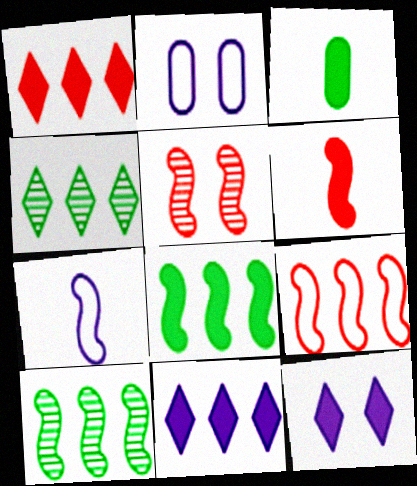[[2, 4, 6], 
[5, 6, 9], 
[5, 7, 8]]